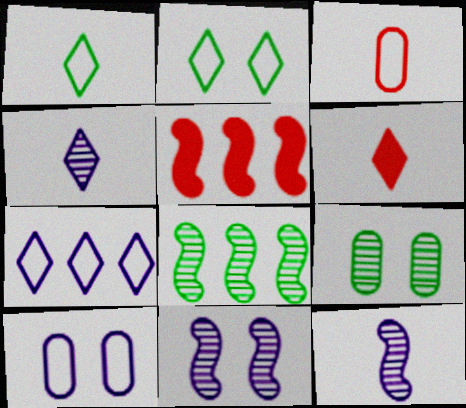[[1, 4, 6], 
[6, 8, 10]]